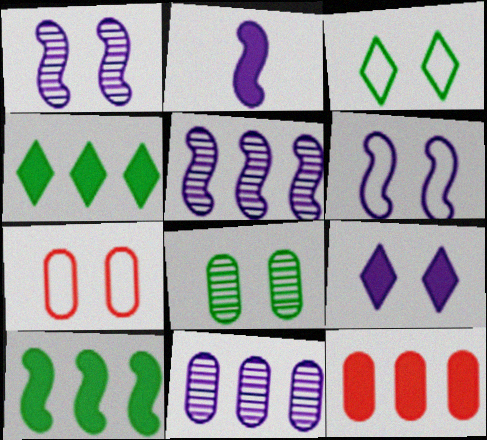[[2, 5, 6], 
[3, 6, 7]]